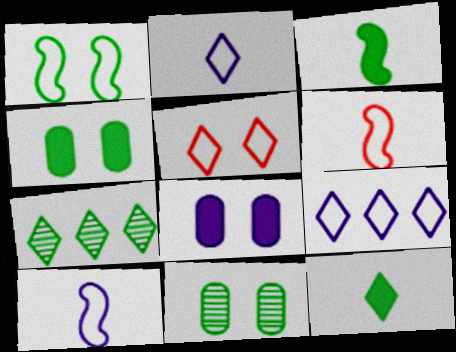[[6, 7, 8]]